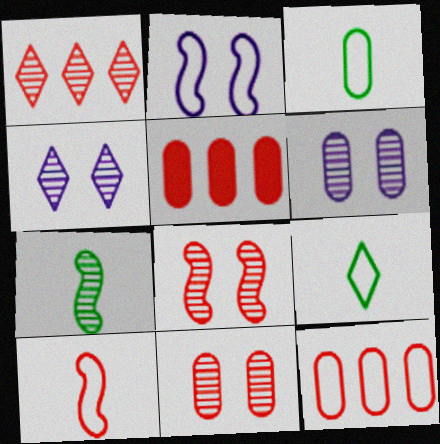[[1, 6, 7], 
[2, 9, 12], 
[3, 5, 6]]